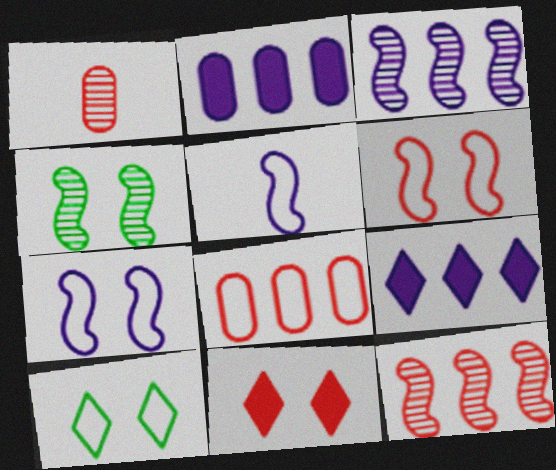[[5, 8, 10]]